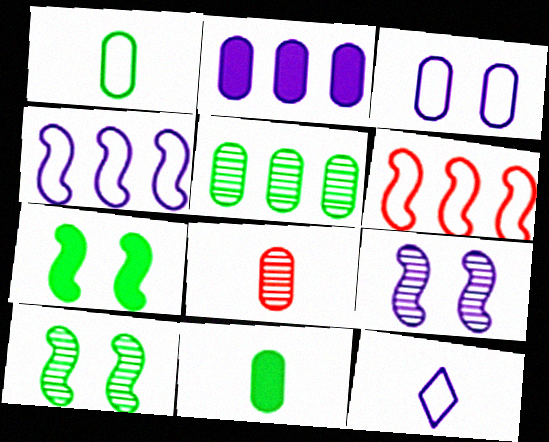[[2, 9, 12], 
[3, 4, 12]]